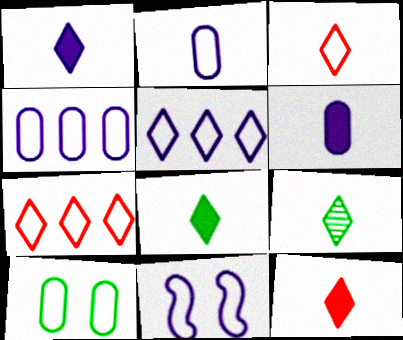[[1, 3, 9], 
[1, 8, 12], 
[2, 5, 11]]